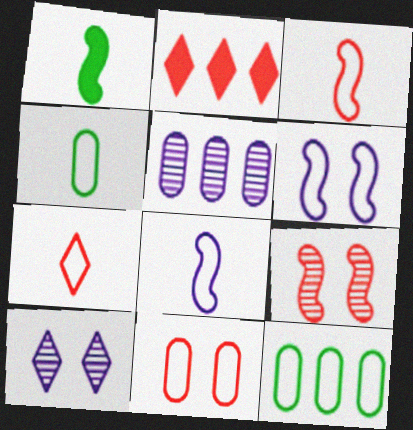[[4, 7, 8], 
[6, 7, 12]]